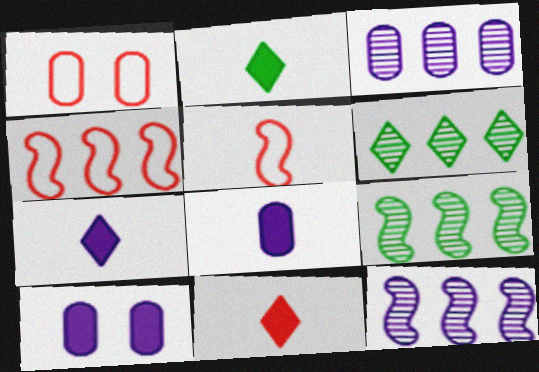[[1, 2, 12], 
[1, 7, 9], 
[2, 7, 11], 
[5, 6, 10]]